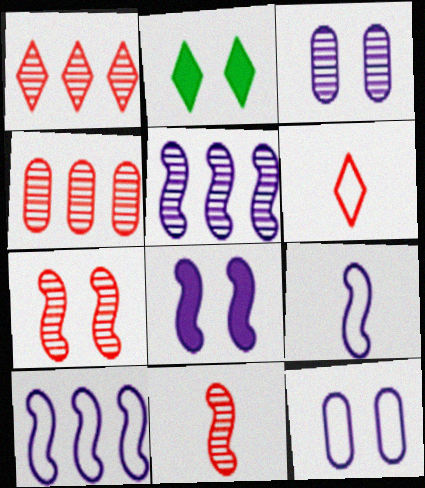[[2, 4, 9], 
[2, 7, 12], 
[5, 8, 9]]